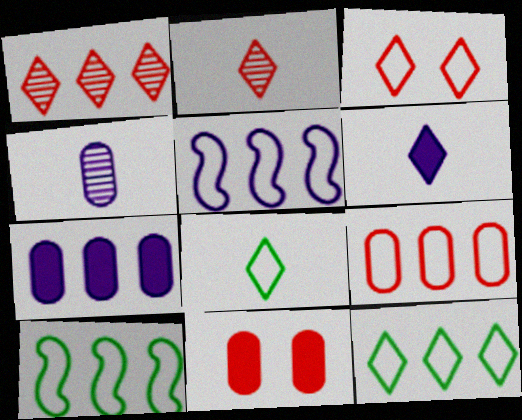[[1, 7, 10], 
[2, 6, 8], 
[5, 9, 12]]